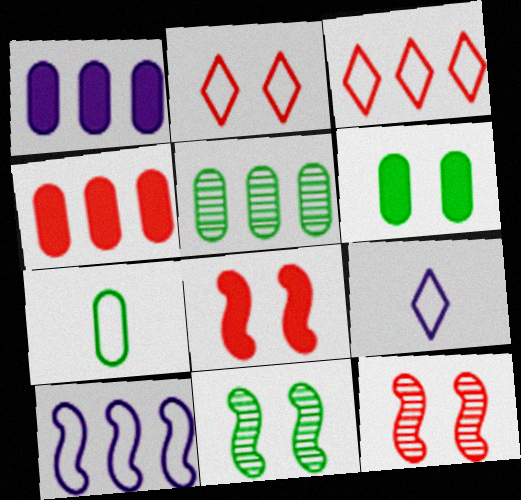[[2, 7, 10], 
[4, 9, 11], 
[5, 6, 7], 
[5, 8, 9]]